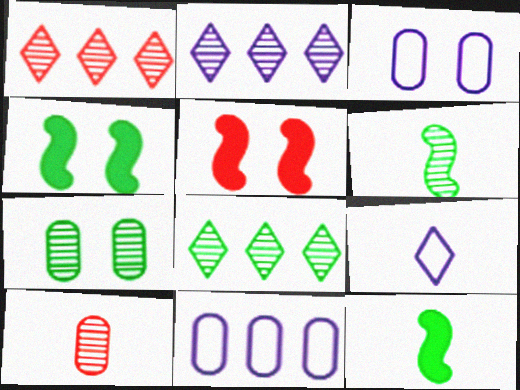[[1, 2, 8], 
[1, 3, 12], 
[6, 7, 8], 
[9, 10, 12]]